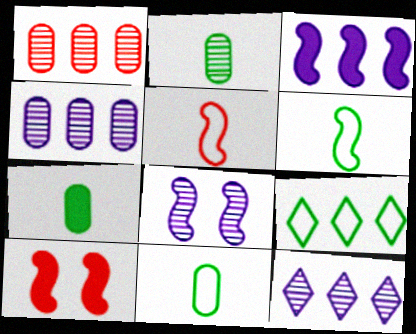[[1, 3, 9], 
[2, 7, 11], 
[10, 11, 12]]